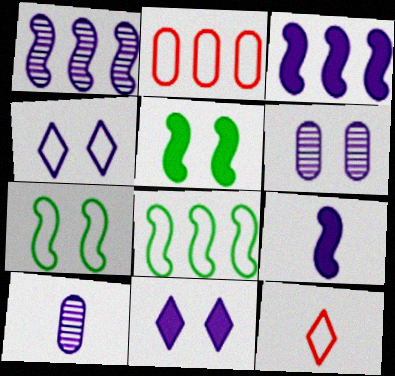[[3, 4, 10]]